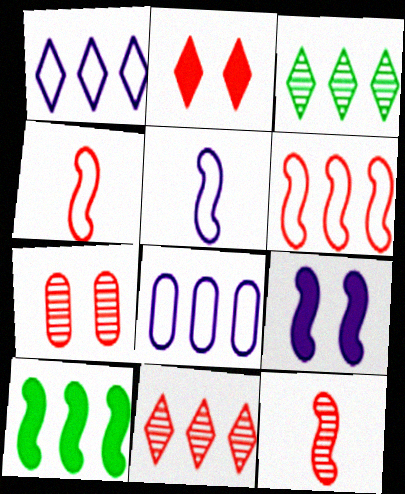[[7, 11, 12], 
[8, 10, 11]]